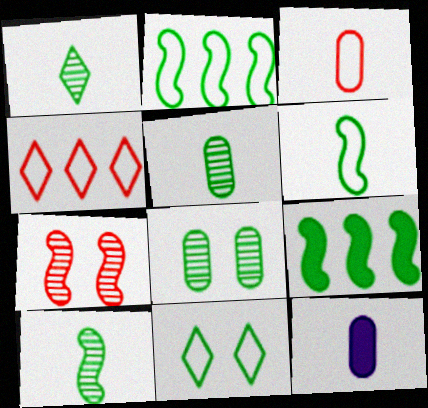[[1, 5, 10], 
[3, 5, 12], 
[5, 9, 11]]